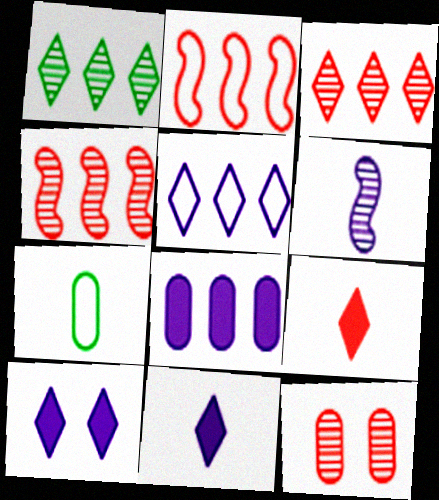[[1, 2, 8], 
[1, 6, 12], 
[2, 9, 12], 
[4, 7, 10], 
[6, 7, 9], 
[7, 8, 12]]